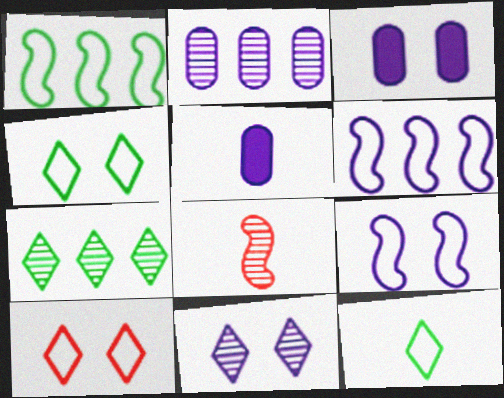[[3, 9, 11], 
[5, 6, 11], 
[5, 8, 12]]